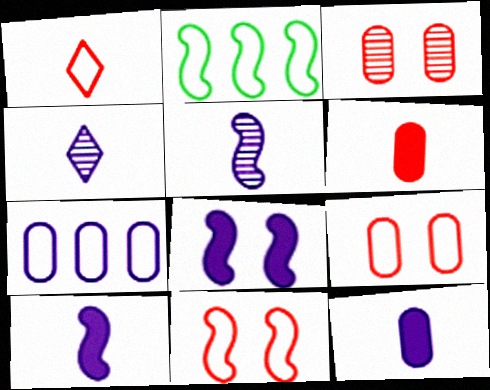[[4, 7, 8]]